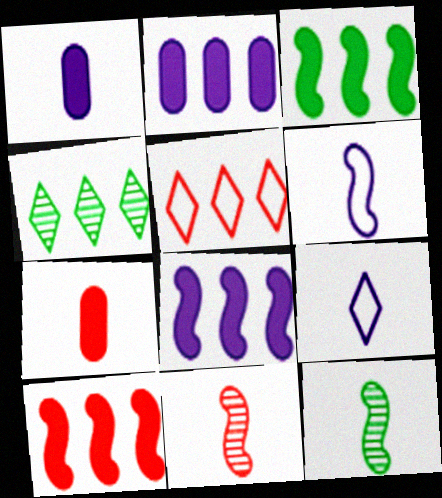[[3, 8, 10], 
[7, 9, 12]]